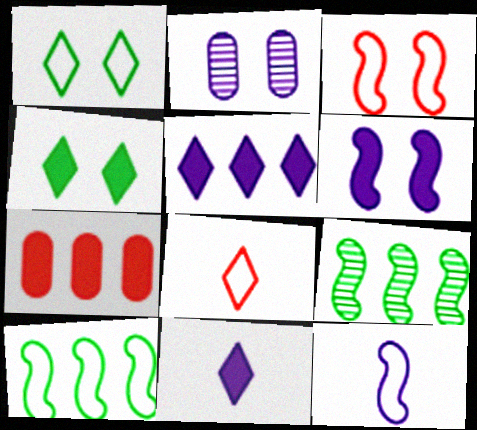[[2, 3, 4], 
[2, 5, 12], 
[3, 10, 12]]